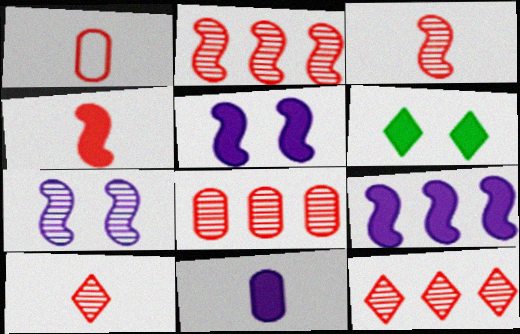[[1, 4, 10], 
[2, 8, 12]]